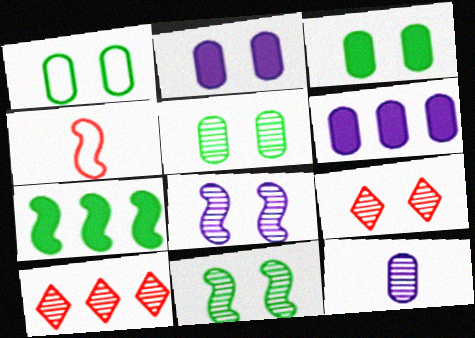[[1, 3, 5], 
[4, 7, 8], 
[5, 8, 9], 
[10, 11, 12]]